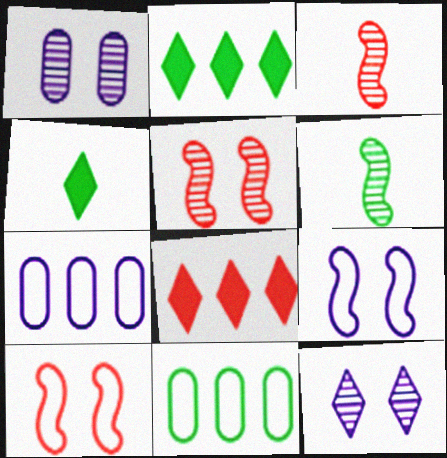[[4, 5, 7]]